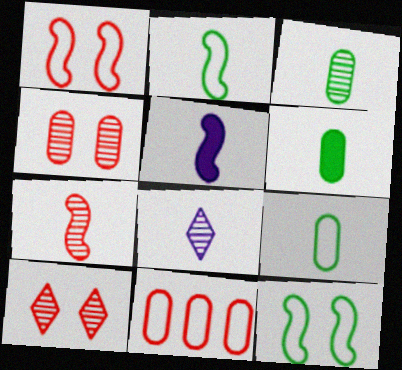[[2, 5, 7], 
[3, 6, 9], 
[3, 7, 8]]